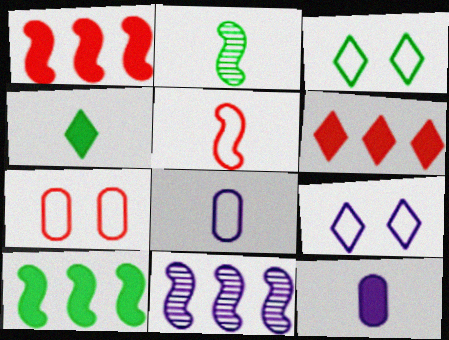[[4, 7, 11], 
[9, 11, 12]]